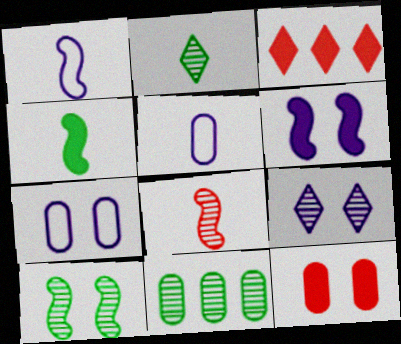[[1, 4, 8], 
[2, 10, 11], 
[3, 5, 10], 
[5, 11, 12], 
[6, 7, 9], 
[8, 9, 11]]